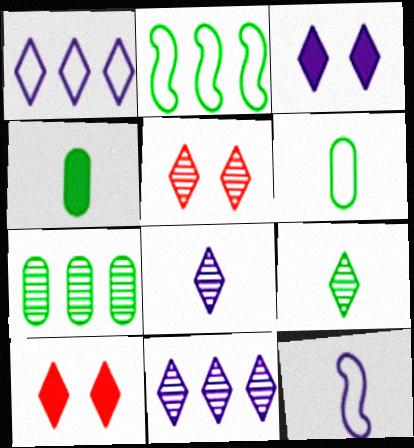[[1, 3, 8], 
[1, 9, 10], 
[5, 9, 11], 
[7, 10, 12]]